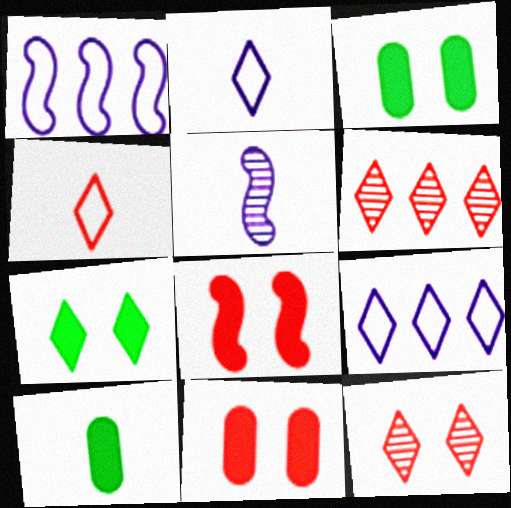[[1, 10, 12], 
[2, 6, 7], 
[4, 5, 10]]